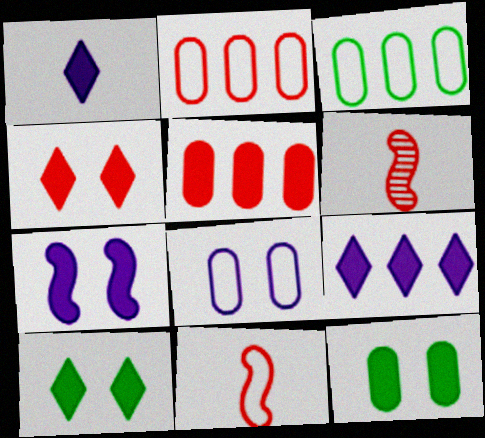[[2, 4, 6], 
[4, 7, 12]]